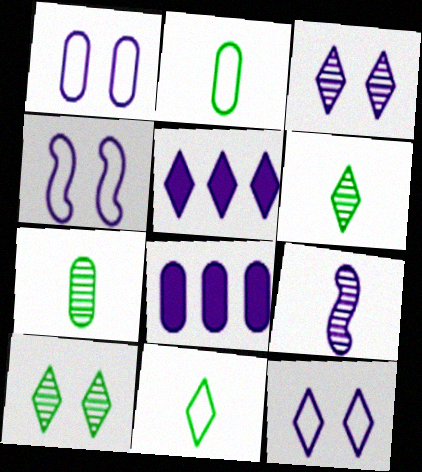[[1, 4, 12], 
[1, 5, 9], 
[8, 9, 12]]